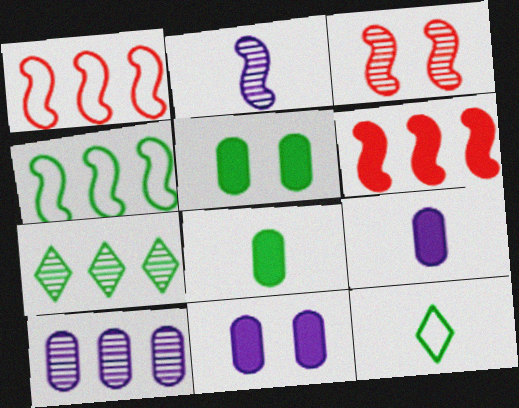[]